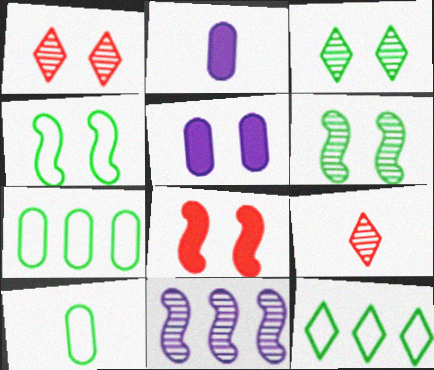[[1, 4, 5], 
[4, 10, 12]]